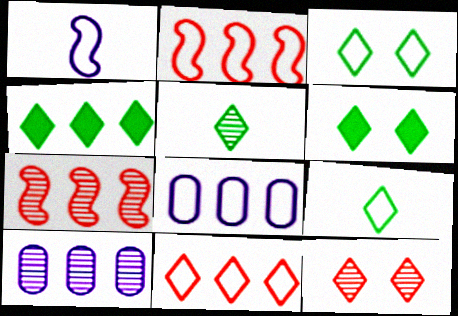[[2, 4, 10], 
[3, 4, 5], 
[4, 7, 8]]